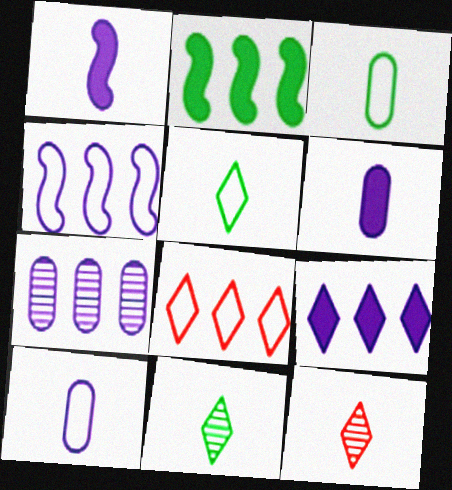[[1, 3, 12], 
[2, 7, 8], 
[4, 7, 9]]